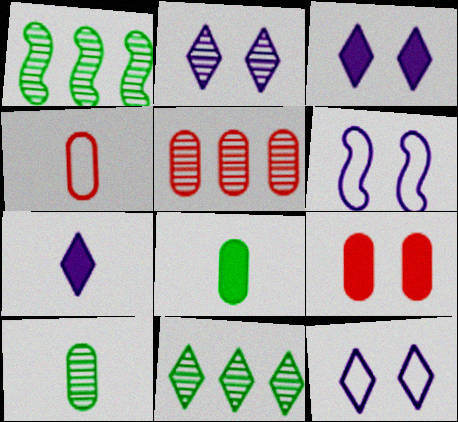[[1, 3, 4], 
[2, 3, 12], 
[4, 5, 9]]